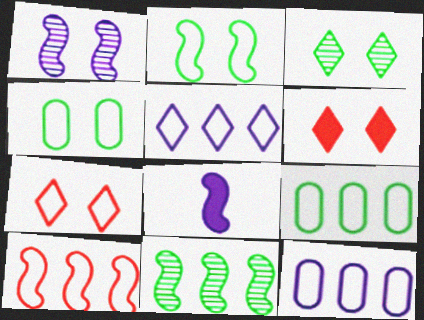[[1, 4, 6], 
[5, 9, 10]]